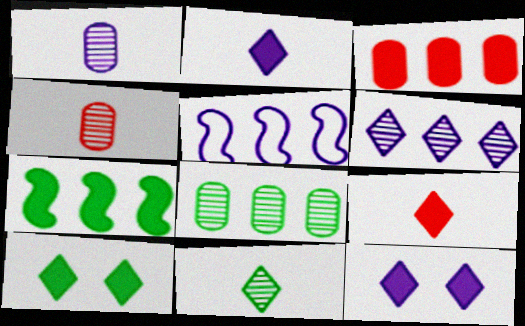[[1, 5, 12], 
[4, 5, 10]]